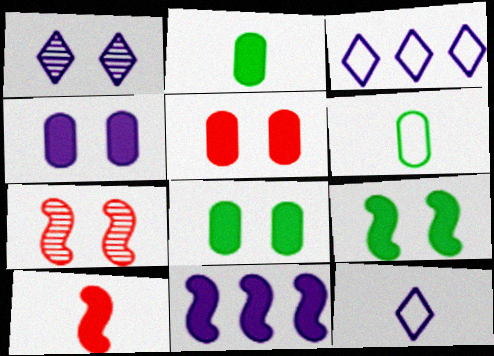[[2, 3, 7], 
[4, 5, 8], 
[9, 10, 11]]